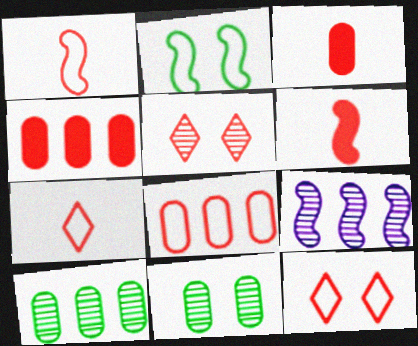[[1, 4, 5], 
[1, 8, 12], 
[2, 6, 9], 
[5, 6, 8]]